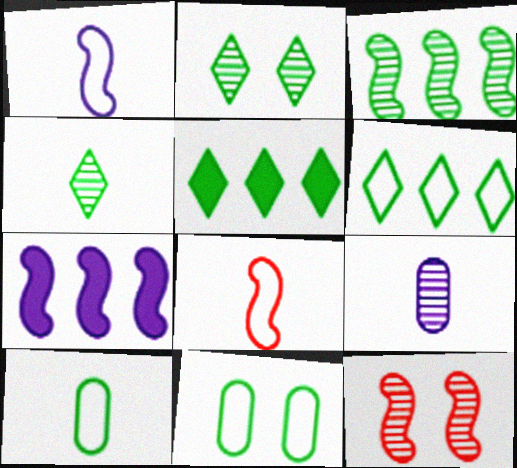[]